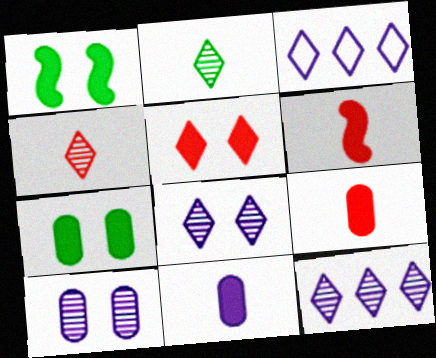[[2, 3, 5]]